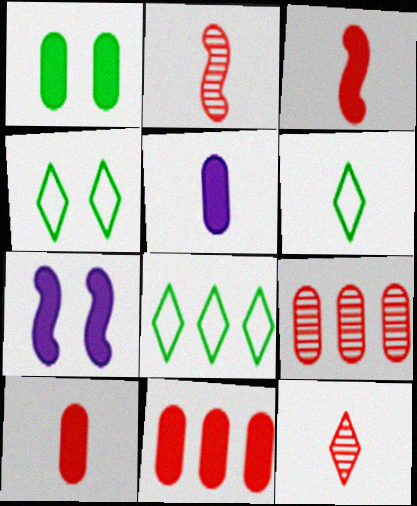[[1, 5, 11], 
[2, 5, 6], 
[4, 6, 8], 
[6, 7, 9]]